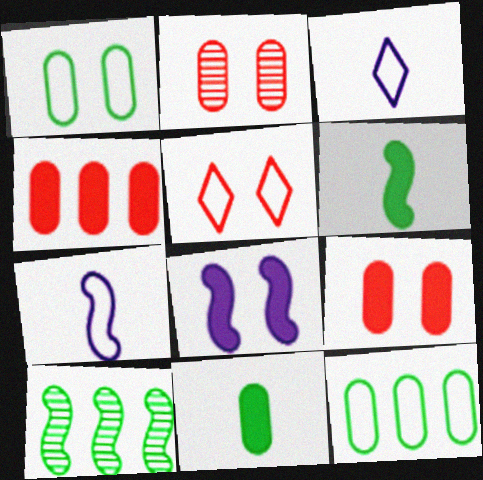[[3, 9, 10], 
[5, 7, 12]]